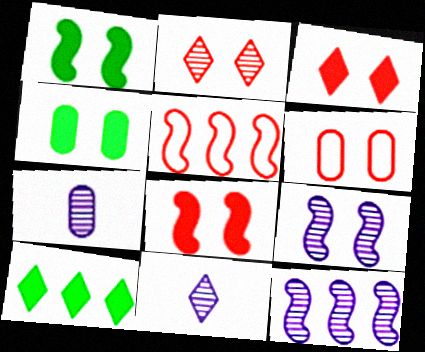[[2, 6, 8], 
[4, 5, 11]]